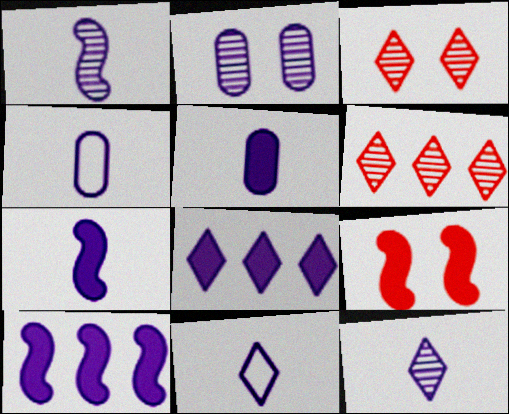[[1, 5, 11], 
[2, 10, 11], 
[4, 7, 12]]